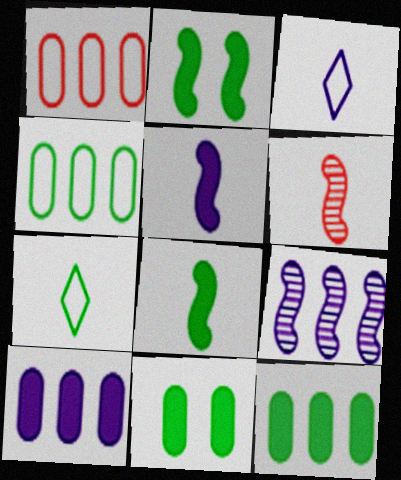[]